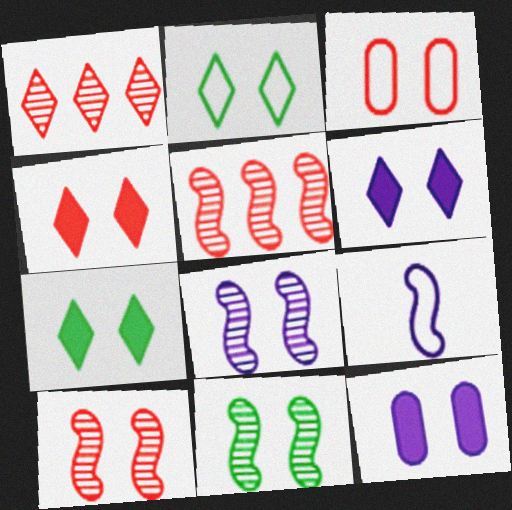[[2, 10, 12], 
[3, 4, 10], 
[3, 6, 11], 
[3, 7, 8], 
[4, 6, 7], 
[8, 10, 11]]